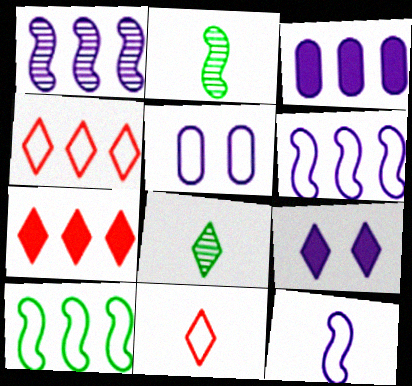[[2, 5, 7], 
[4, 8, 9], 
[5, 10, 11]]